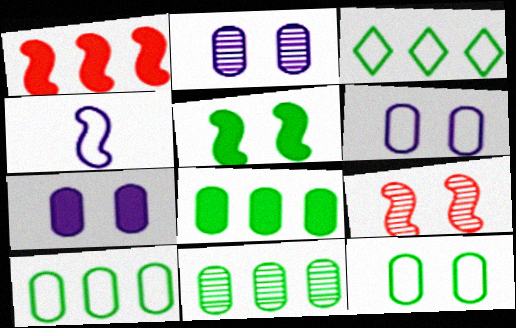[[2, 6, 7], 
[8, 10, 11]]